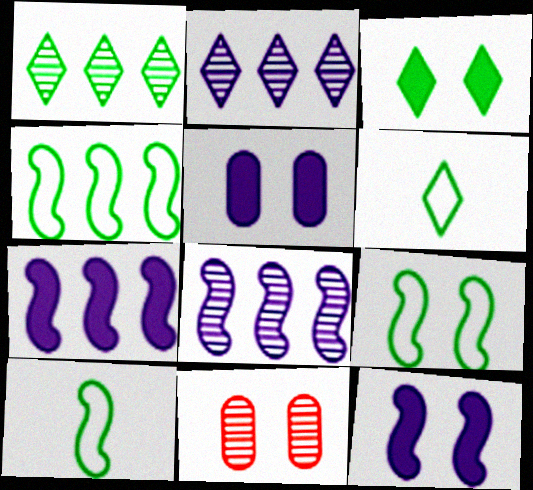[[1, 3, 6], 
[4, 9, 10], 
[6, 7, 11]]